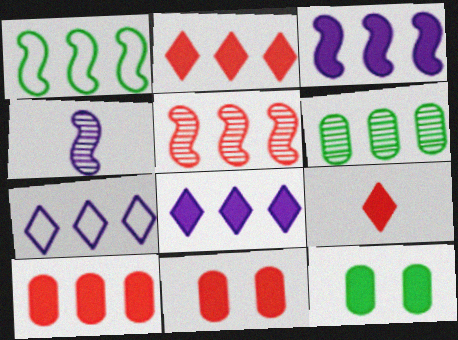[[1, 3, 5], 
[3, 9, 12]]